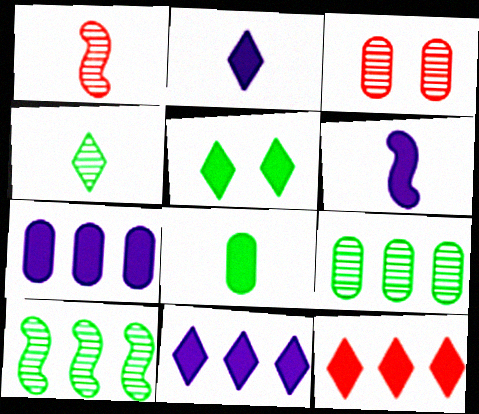[[2, 5, 12]]